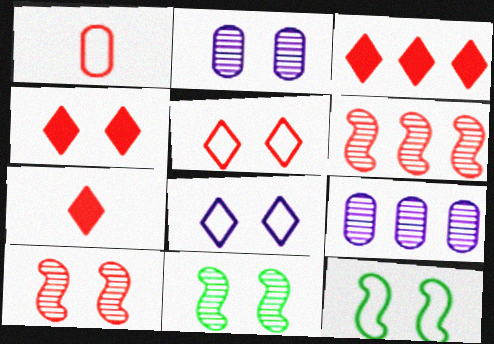[[1, 3, 10], 
[1, 4, 6], 
[2, 4, 12], 
[3, 4, 7], 
[7, 9, 12]]